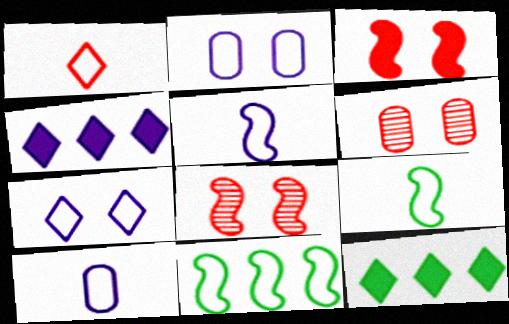[[1, 2, 11], 
[1, 9, 10], 
[4, 6, 9], 
[5, 6, 12], 
[8, 10, 12]]